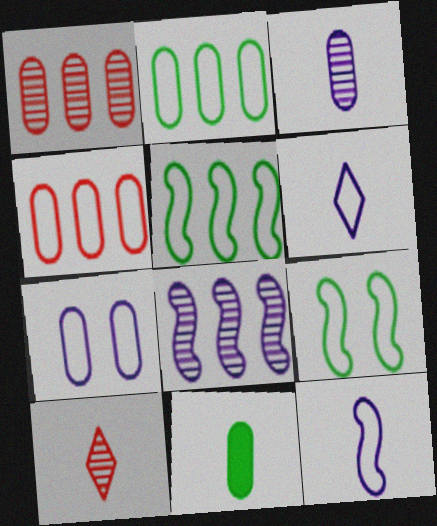[[1, 7, 11], 
[4, 6, 9], 
[10, 11, 12]]